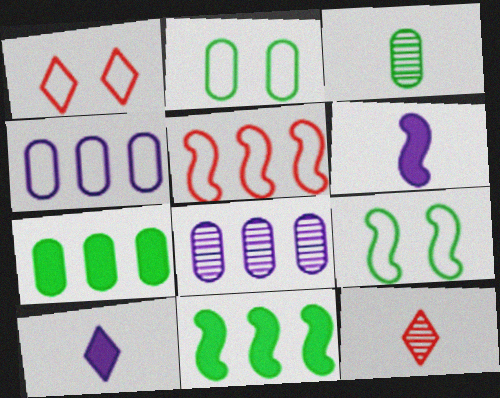[[2, 3, 7]]